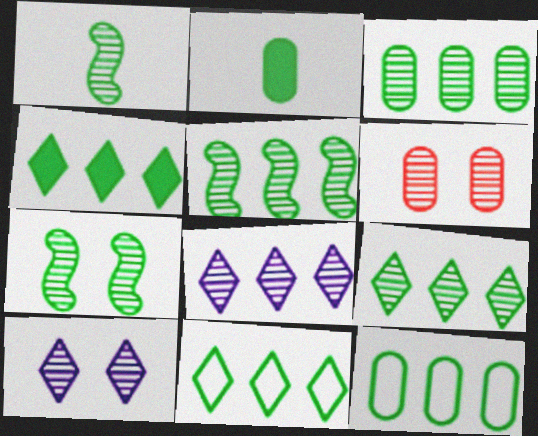[[1, 5, 7], 
[1, 6, 8], 
[2, 7, 11], 
[3, 5, 9], 
[4, 5, 12], 
[4, 9, 11], 
[6, 7, 10]]